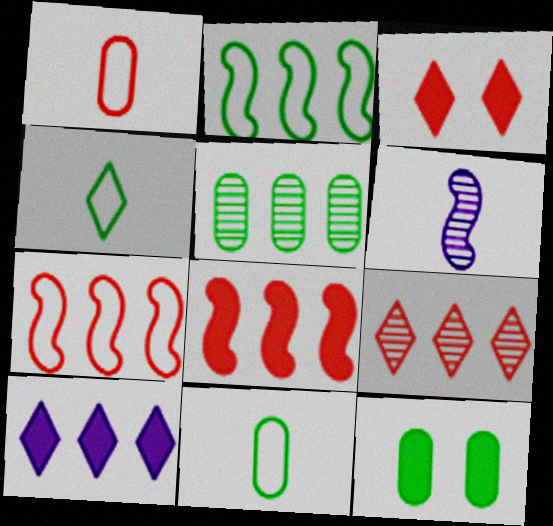[[5, 7, 10], 
[5, 11, 12]]